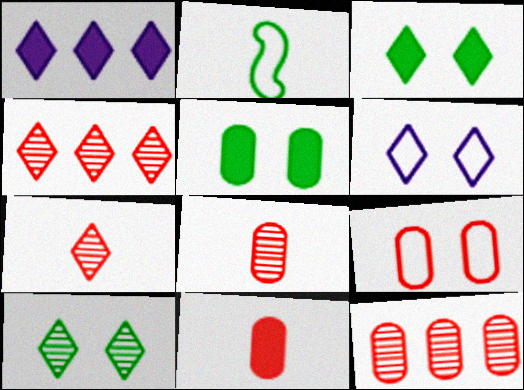[[9, 11, 12]]